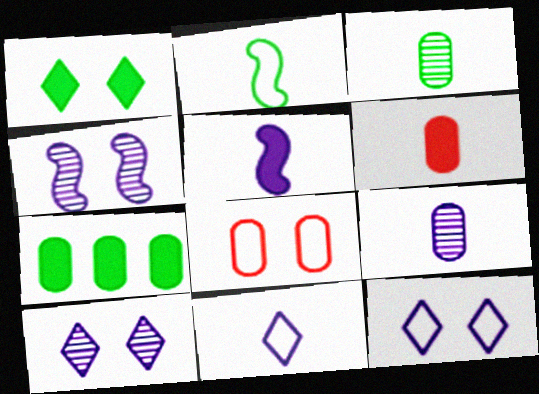[[1, 4, 8], 
[5, 9, 11], 
[7, 8, 9]]